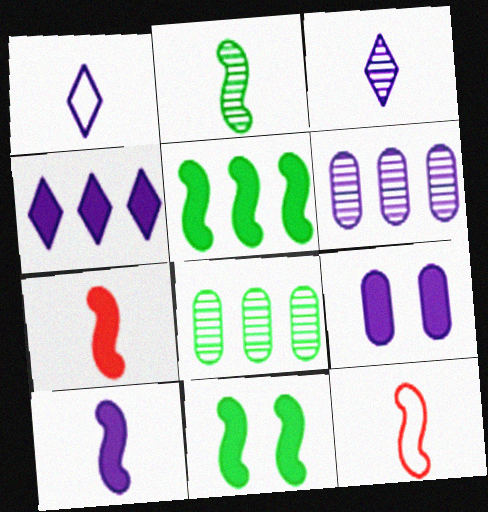[[2, 10, 12], 
[4, 9, 10]]